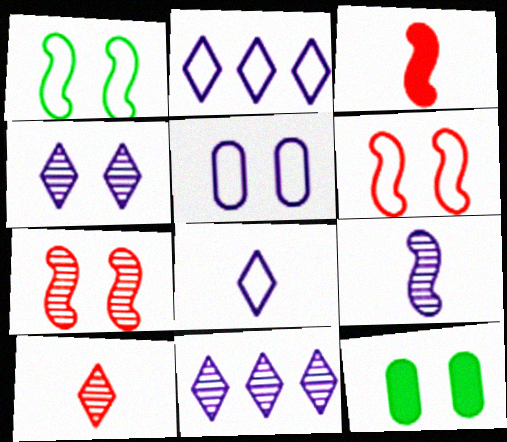[[4, 6, 12]]